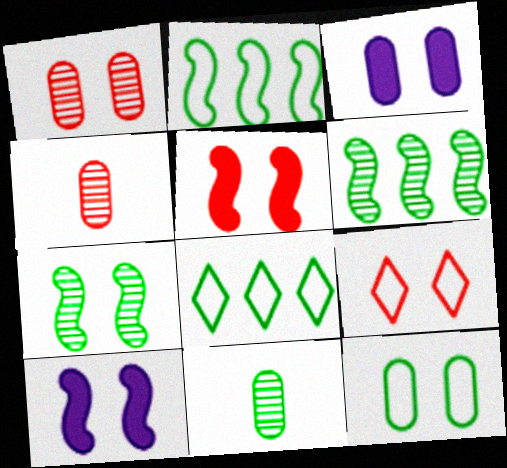[[1, 3, 12], 
[1, 5, 9], 
[3, 7, 9], 
[4, 8, 10]]